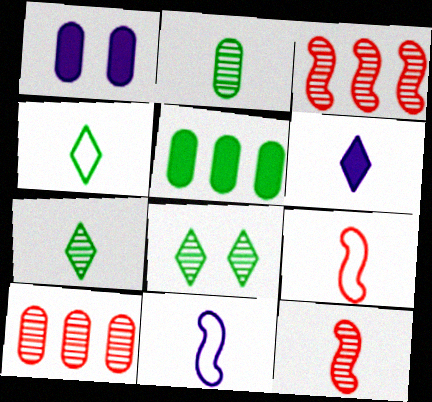[[1, 3, 4], 
[2, 6, 9]]